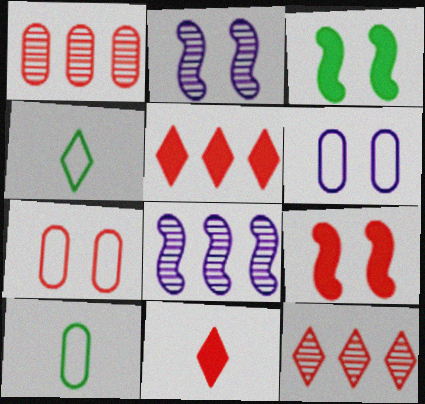[[2, 5, 10]]